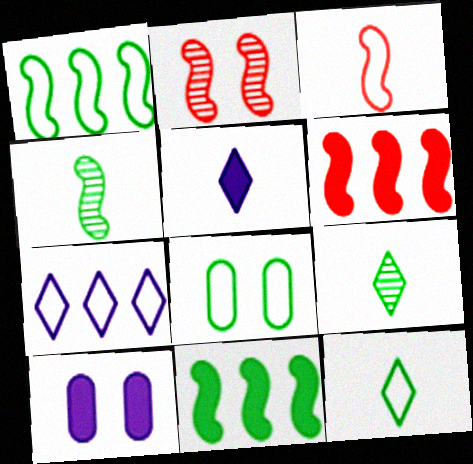[[1, 8, 12], 
[2, 3, 6], 
[3, 7, 8], 
[8, 9, 11]]